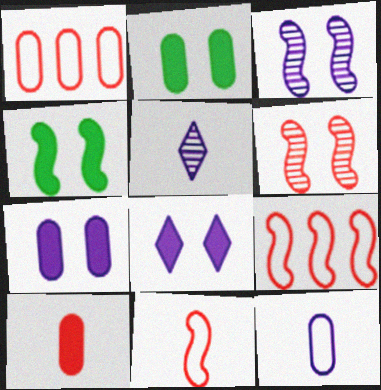[[1, 4, 5], 
[2, 5, 9]]